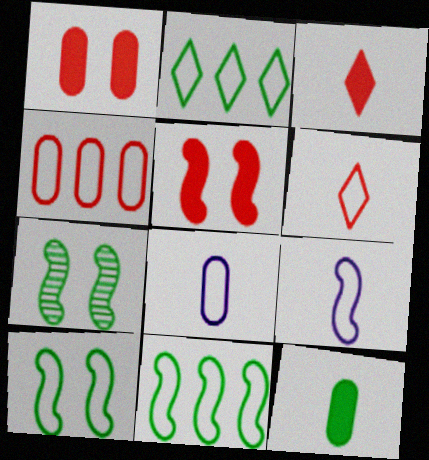[[2, 7, 12]]